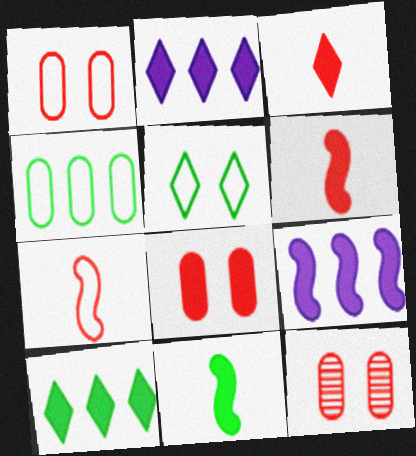[[1, 8, 12], 
[2, 8, 11]]